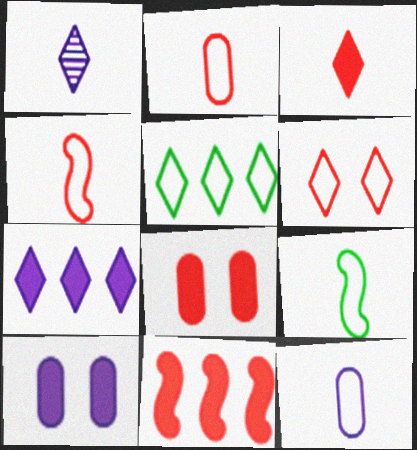[[3, 8, 11]]